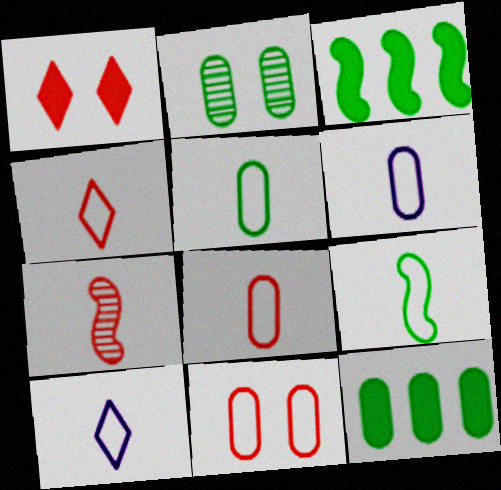[[2, 5, 12], 
[4, 6, 9], 
[5, 6, 8], 
[8, 9, 10]]